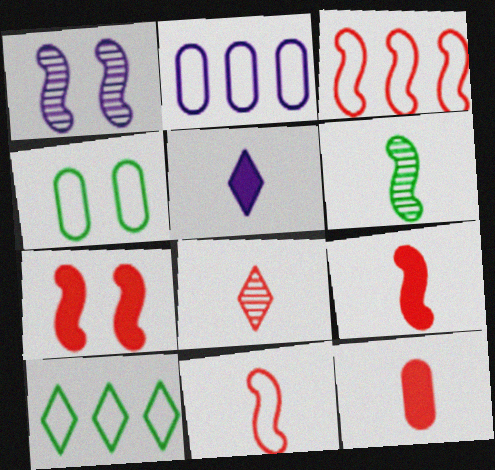[[1, 2, 5], 
[1, 10, 12], 
[2, 3, 10], 
[8, 11, 12]]